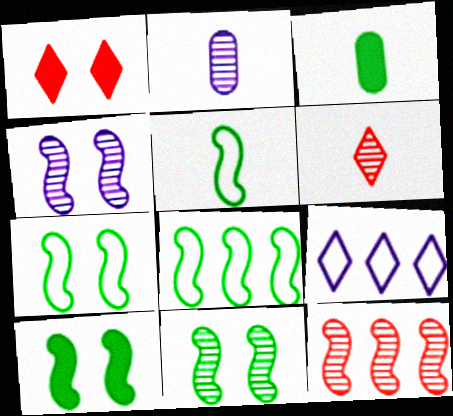[[1, 2, 8], 
[5, 7, 8], 
[7, 10, 11]]